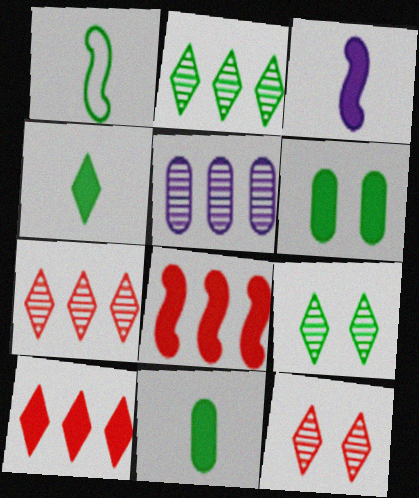[[1, 2, 6], 
[3, 6, 10]]